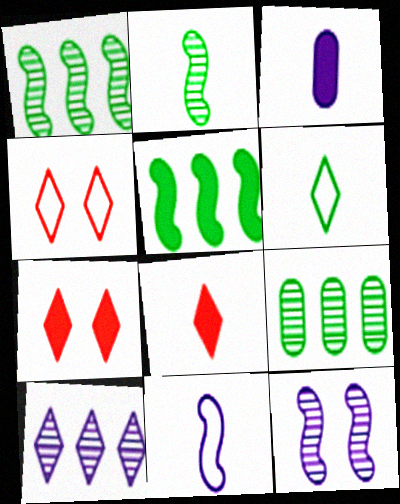[[1, 3, 4], 
[3, 5, 7], 
[6, 7, 10], 
[7, 9, 11]]